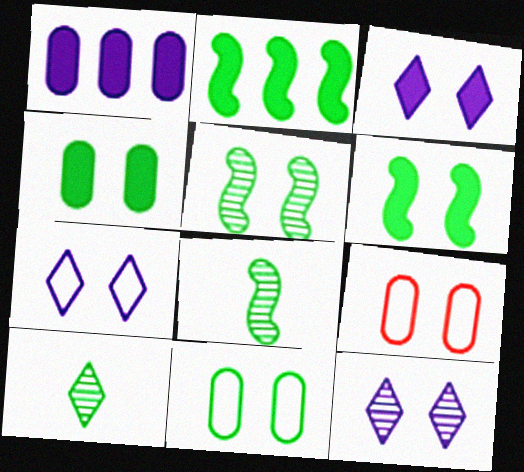[[2, 10, 11], 
[3, 5, 9], 
[3, 7, 12], 
[6, 9, 12]]